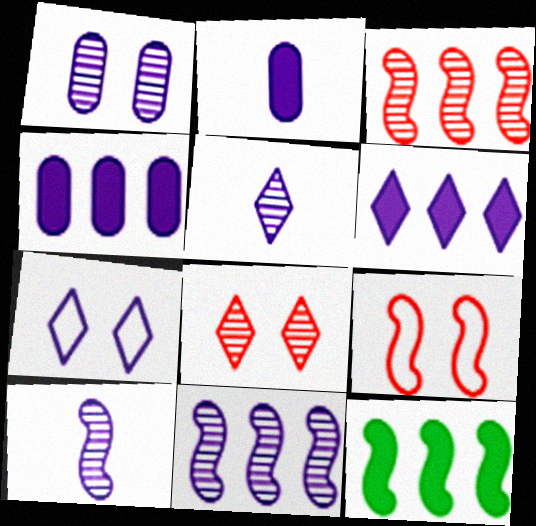[[1, 5, 11], 
[2, 7, 11], 
[4, 7, 10], 
[5, 6, 7], 
[9, 10, 12]]